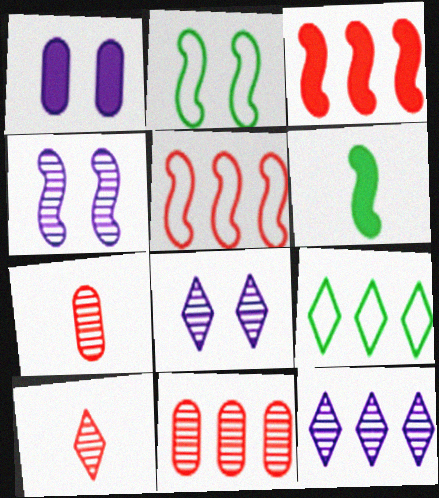[[4, 5, 6]]